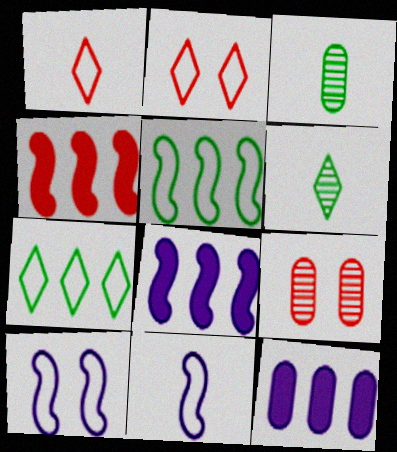[[1, 4, 9], 
[2, 3, 8]]